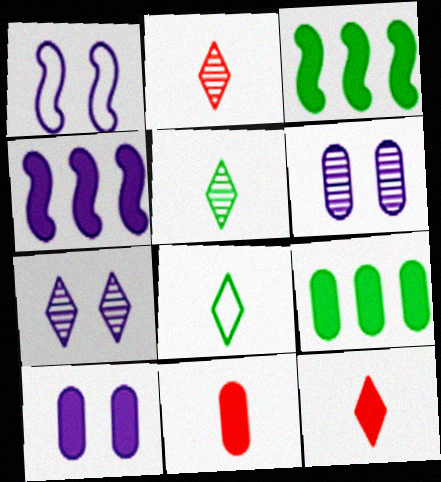[[1, 2, 9], 
[1, 7, 10], 
[3, 10, 12], 
[9, 10, 11]]